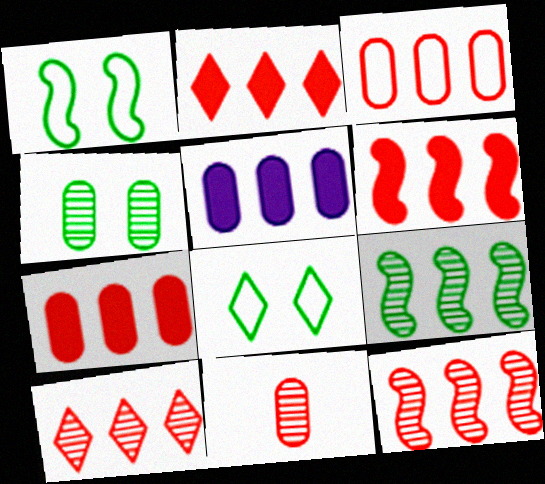[[2, 3, 12], 
[2, 6, 7], 
[3, 6, 10]]